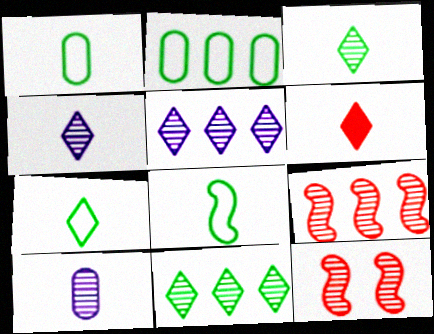[[1, 7, 8], 
[4, 6, 7], 
[6, 8, 10], 
[10, 11, 12]]